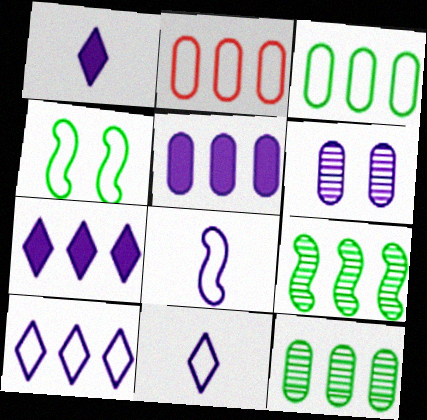[[2, 4, 11], 
[2, 5, 12], 
[2, 7, 9], 
[6, 7, 8]]